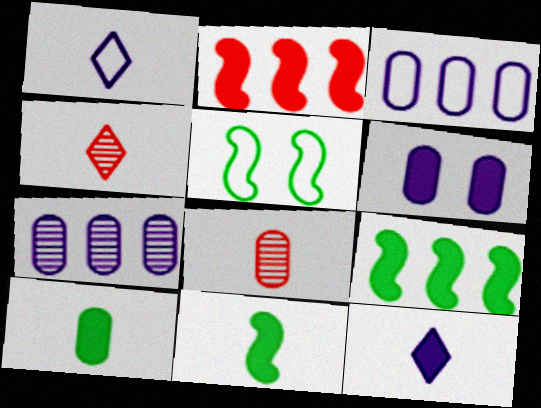[[1, 8, 11]]